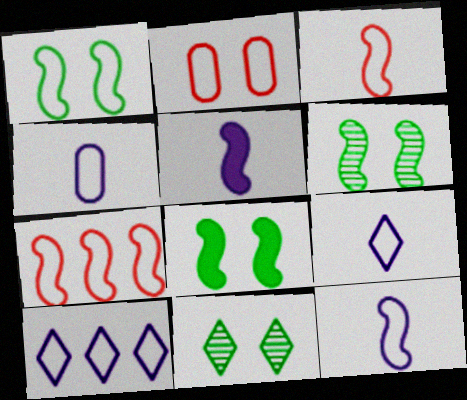[[1, 6, 8], 
[1, 7, 12], 
[4, 9, 12], 
[5, 6, 7]]